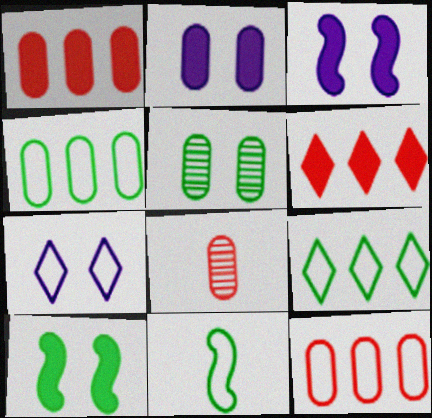[[2, 4, 8], 
[3, 8, 9], 
[7, 11, 12]]